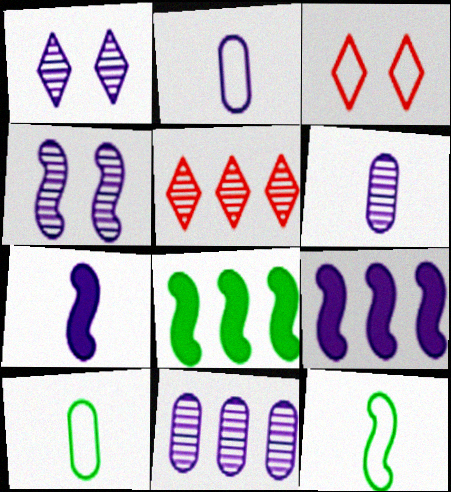[[1, 2, 9], 
[3, 6, 8]]